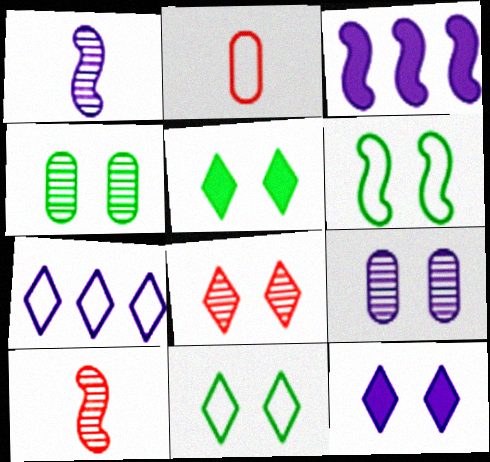[[2, 6, 7], 
[3, 6, 10], 
[4, 5, 6], 
[8, 11, 12]]